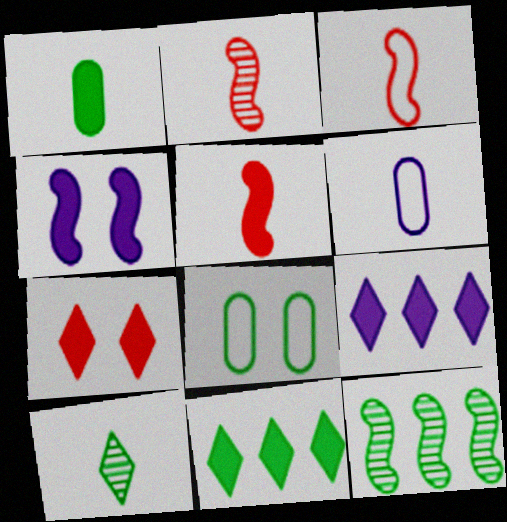[[2, 3, 5], 
[2, 8, 9], 
[3, 4, 12], 
[5, 6, 10], 
[6, 7, 12]]